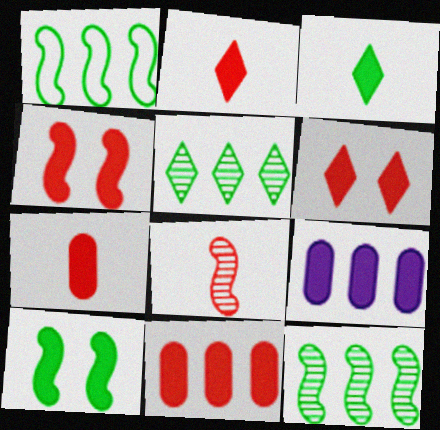[[2, 4, 11], 
[2, 9, 10], 
[3, 4, 9]]